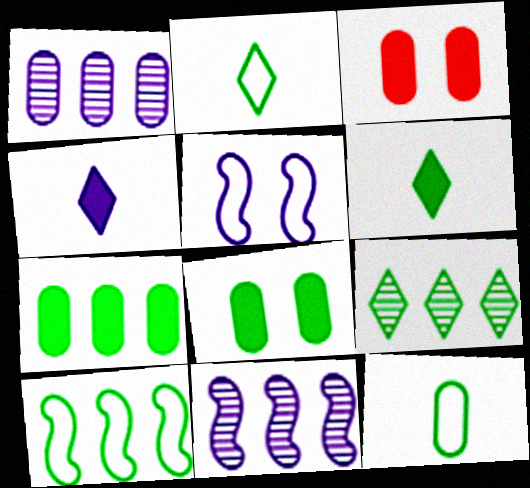[[1, 3, 12], 
[1, 4, 5], 
[2, 3, 11], 
[7, 9, 10]]